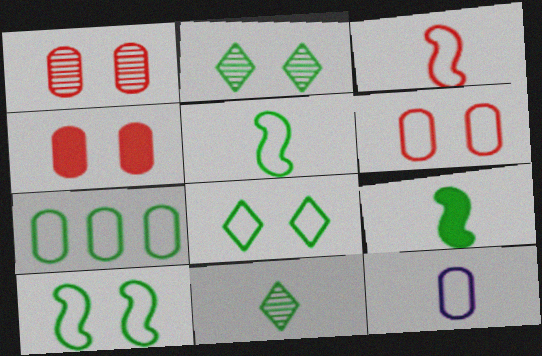[[1, 4, 6], 
[2, 7, 9], 
[5, 7, 8], 
[6, 7, 12]]